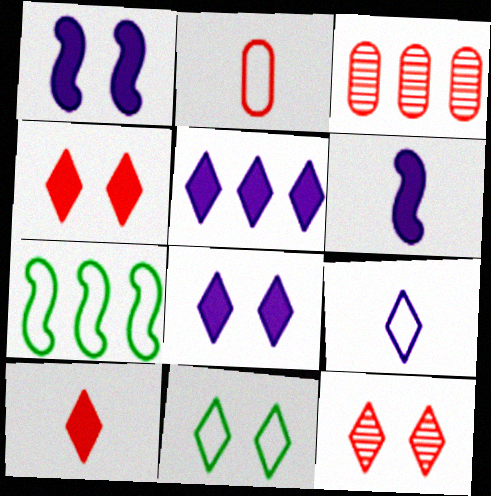[[3, 5, 7], 
[3, 6, 11], 
[8, 11, 12]]